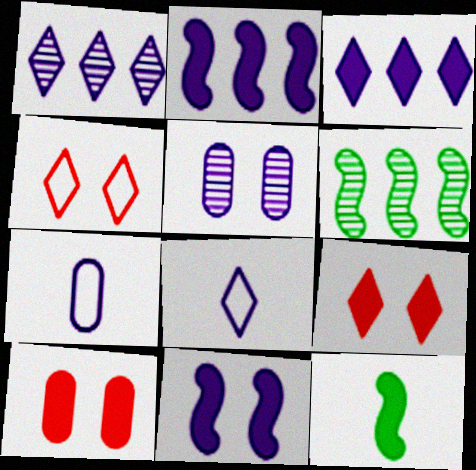[[1, 7, 11], 
[2, 5, 8], 
[3, 10, 12], 
[6, 7, 9], 
[6, 8, 10]]